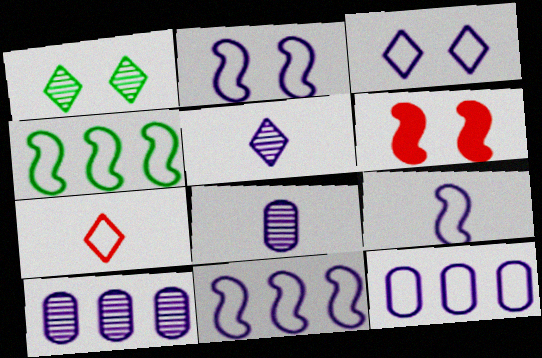[[2, 9, 11], 
[3, 9, 12]]